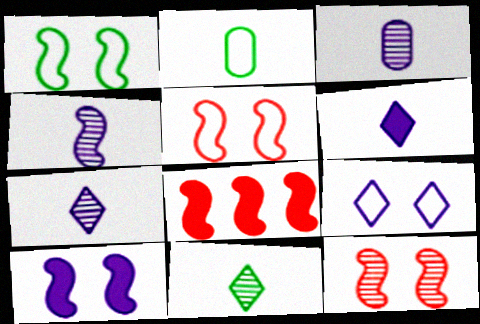[[1, 4, 8], 
[1, 10, 12], 
[3, 4, 7]]